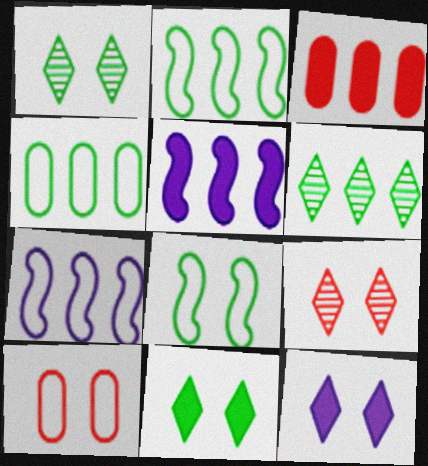[[3, 6, 7]]